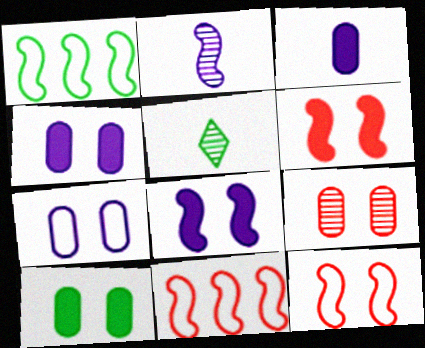[[1, 2, 6], 
[1, 5, 10], 
[4, 5, 11], 
[7, 9, 10]]